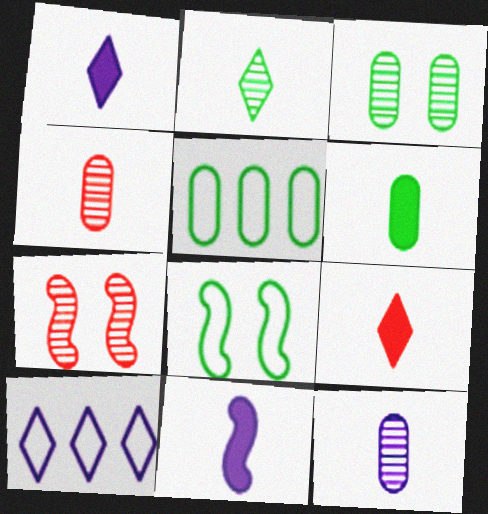[[1, 5, 7], 
[3, 5, 6], 
[6, 7, 10], 
[6, 9, 11]]